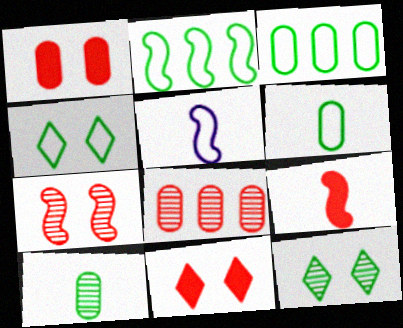[[2, 4, 6]]